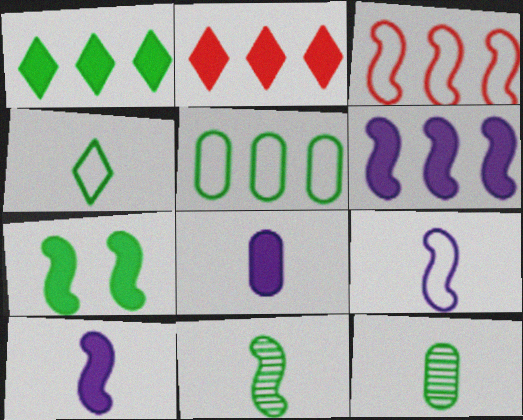[[2, 7, 8]]